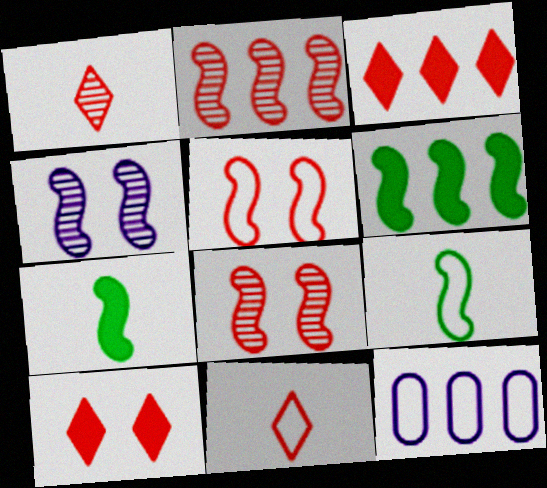[]